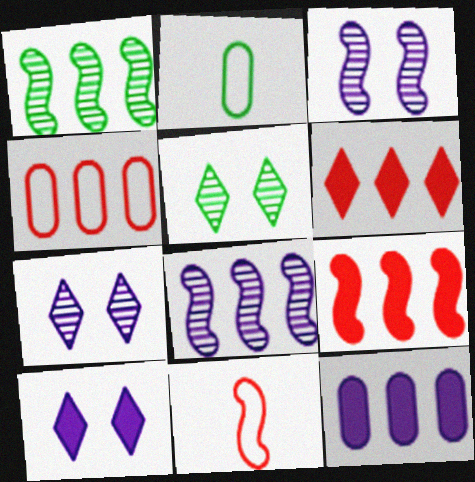[[2, 3, 6], 
[2, 7, 9], 
[5, 11, 12]]